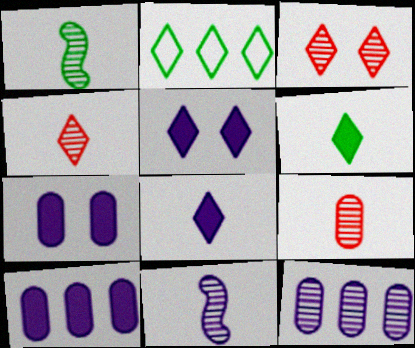[[1, 3, 12], 
[2, 3, 8], 
[2, 4, 5]]